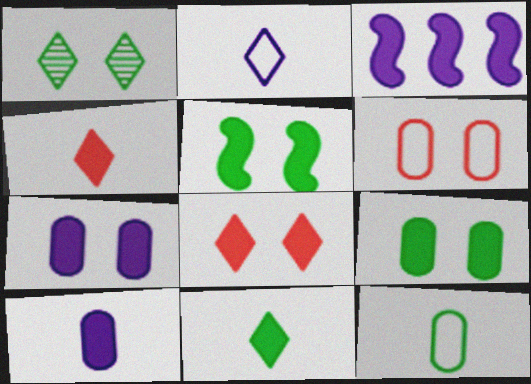[[3, 4, 9], 
[5, 7, 8]]